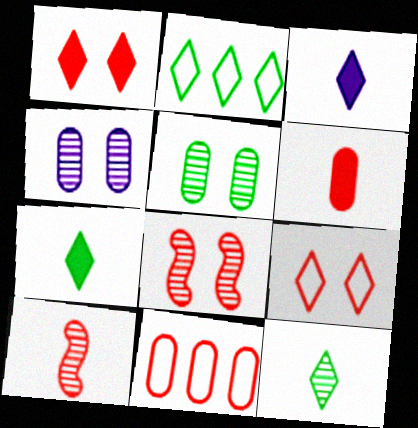[[1, 10, 11]]